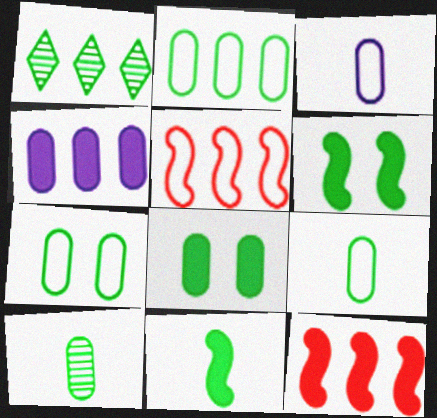[[1, 4, 5], 
[1, 6, 9], 
[1, 7, 11], 
[2, 7, 9], 
[2, 8, 10]]